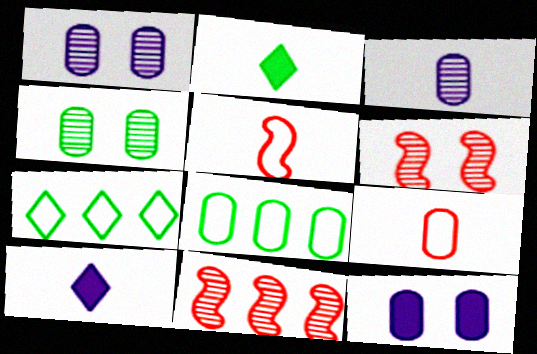[[2, 3, 5], 
[6, 8, 10]]